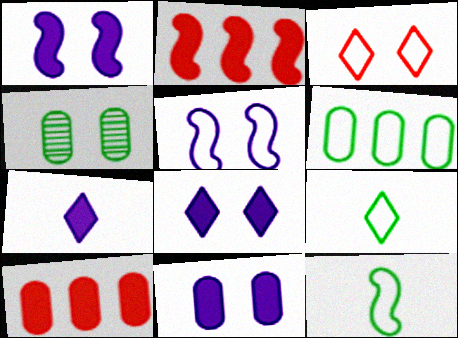[[1, 3, 4], 
[1, 8, 11]]